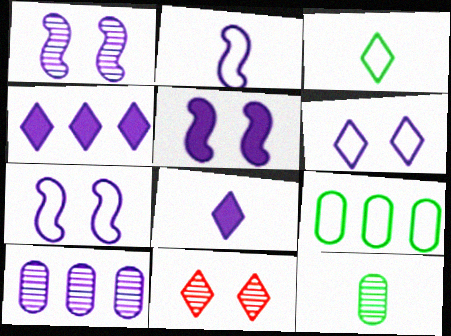[[1, 5, 7], 
[3, 4, 11], 
[7, 8, 10]]